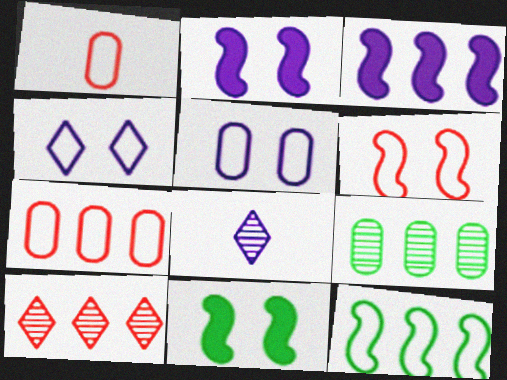[[1, 4, 12], 
[3, 5, 8], 
[7, 8, 11]]